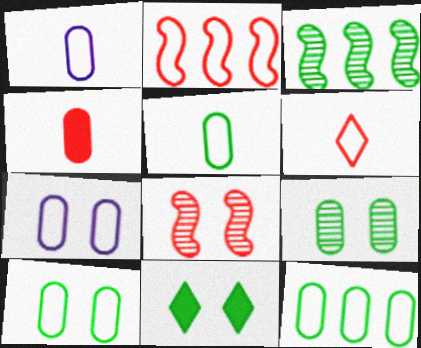[[3, 5, 11], 
[5, 10, 12], 
[7, 8, 11]]